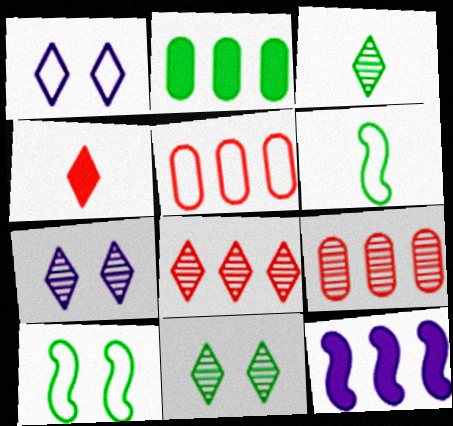[[1, 5, 6], 
[2, 3, 10], 
[2, 6, 11], 
[3, 7, 8]]